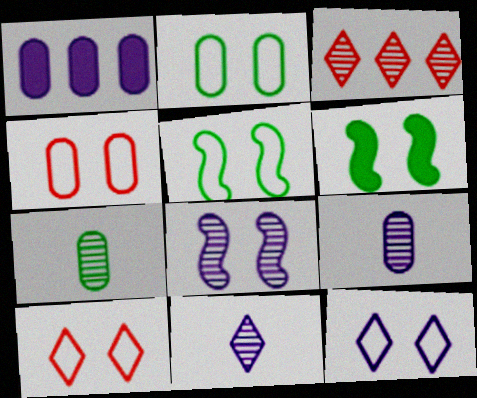[[1, 4, 7], 
[3, 7, 8], 
[4, 5, 12]]